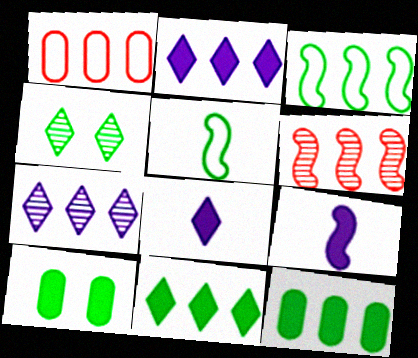[[1, 4, 9], 
[4, 5, 12]]